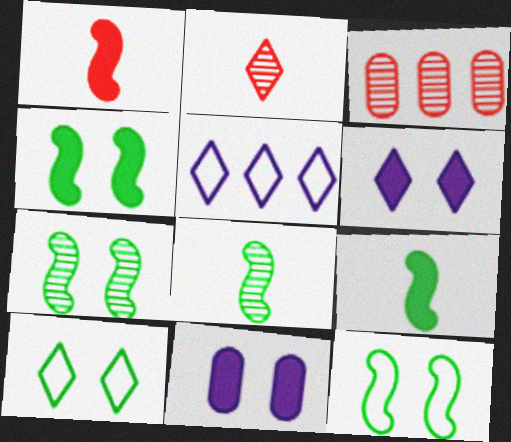[[4, 7, 12]]